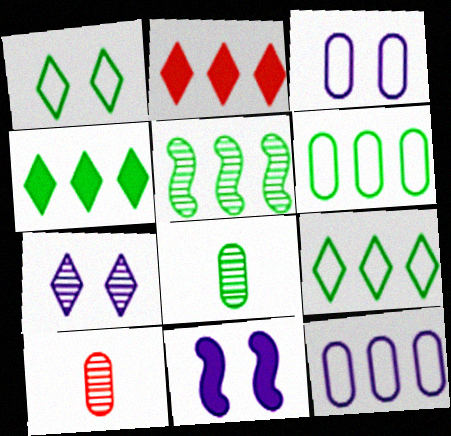[[2, 5, 12], 
[3, 7, 11], 
[4, 5, 6], 
[5, 7, 10], 
[9, 10, 11]]